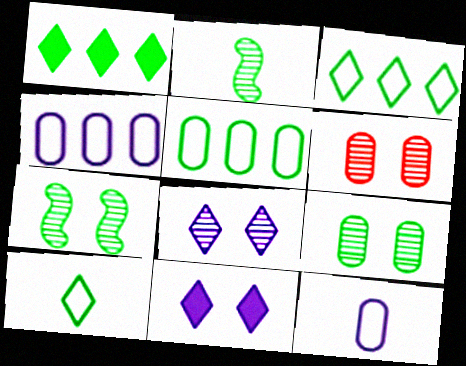[[6, 7, 8]]